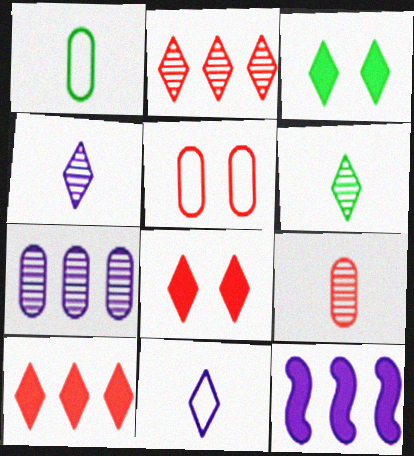[[2, 3, 11], 
[5, 6, 12]]